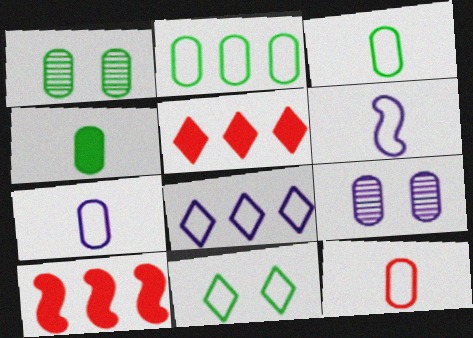[[1, 2, 4], 
[1, 5, 6], 
[3, 7, 12]]